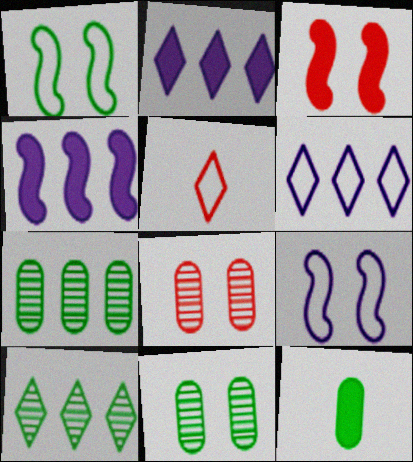[[1, 10, 12], 
[2, 3, 12], 
[4, 5, 11]]